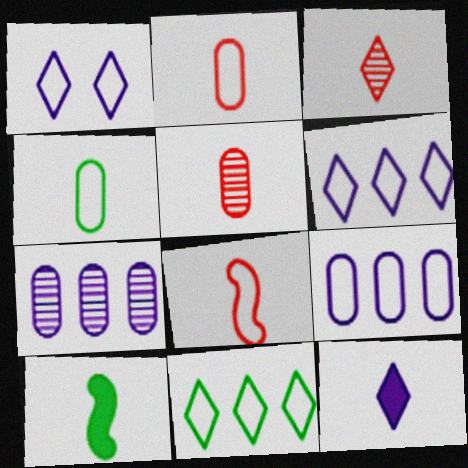[]